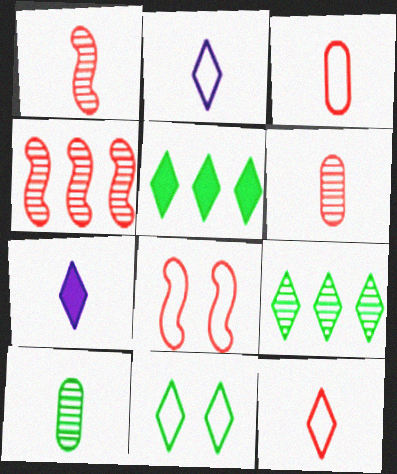[]